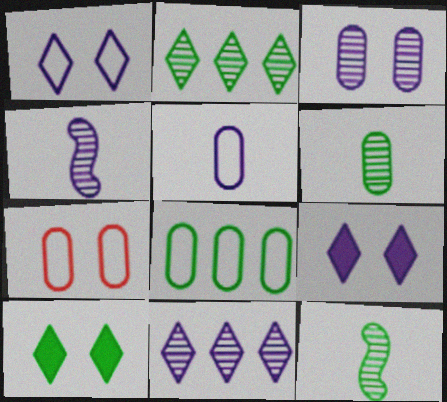[[3, 4, 11], 
[5, 7, 8], 
[8, 10, 12]]